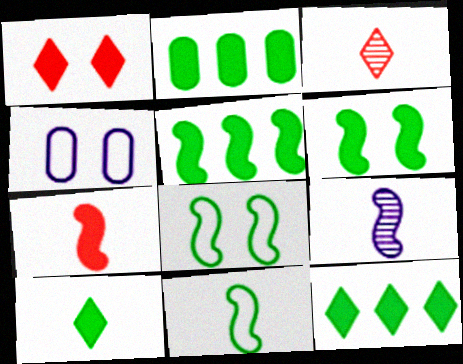[[2, 5, 12], 
[2, 6, 10], 
[3, 4, 5], 
[7, 9, 11]]